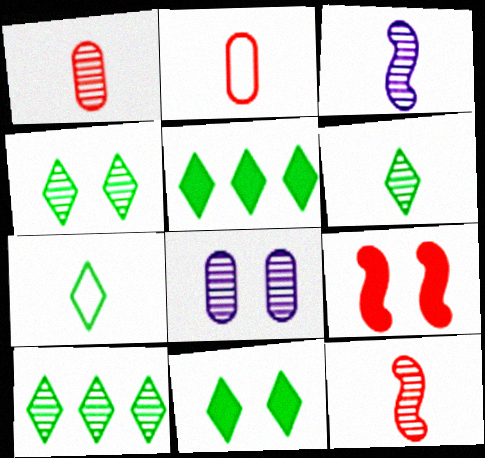[[1, 3, 6], 
[4, 5, 7], 
[4, 6, 10], 
[7, 10, 11], 
[8, 10, 12]]